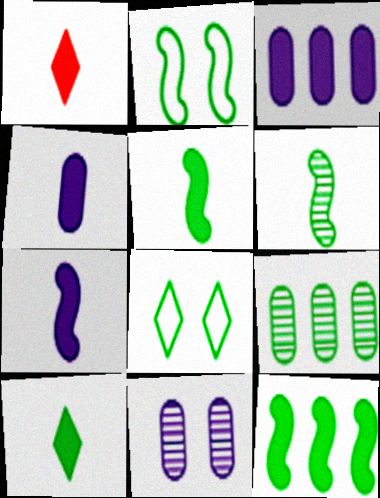[[1, 4, 5], 
[2, 6, 12], 
[2, 9, 10], 
[5, 8, 9]]